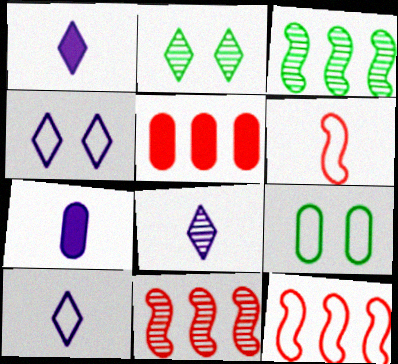[[1, 8, 10], 
[1, 9, 11], 
[2, 7, 12], 
[9, 10, 12]]